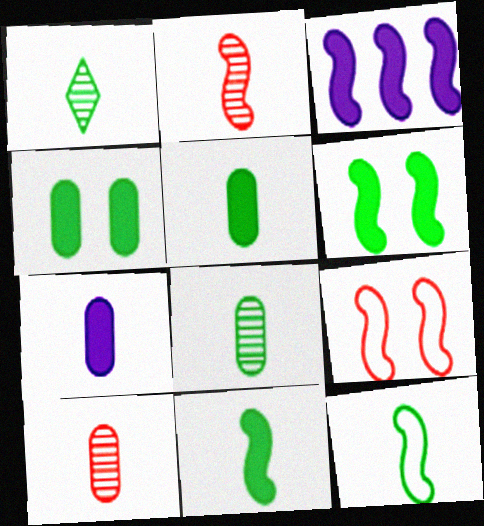[[1, 5, 12]]